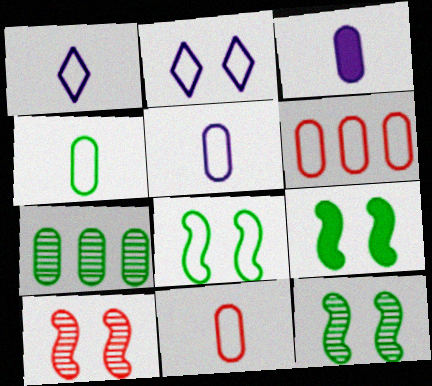[[1, 6, 8], 
[4, 5, 11], 
[8, 9, 12]]